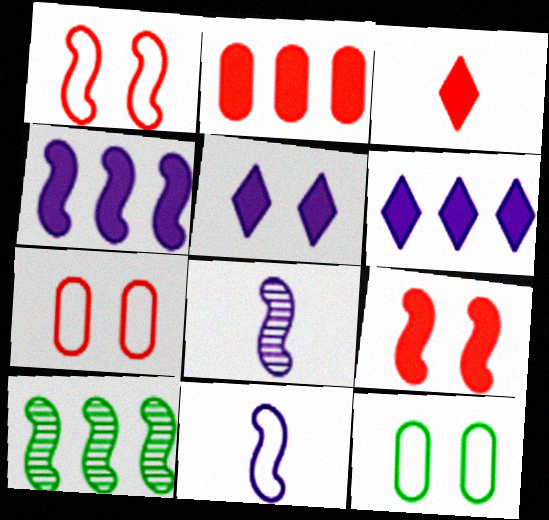[[2, 3, 9], 
[9, 10, 11]]